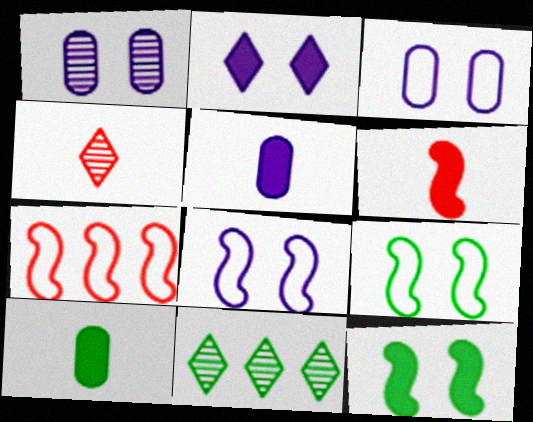[[1, 2, 8], 
[3, 6, 11], 
[9, 10, 11]]